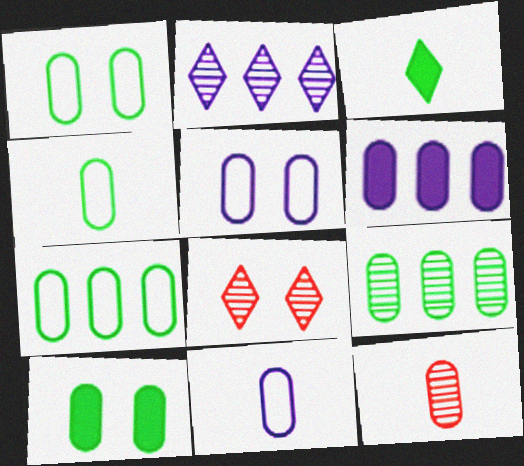[[1, 4, 7], 
[1, 6, 12], 
[4, 9, 10]]